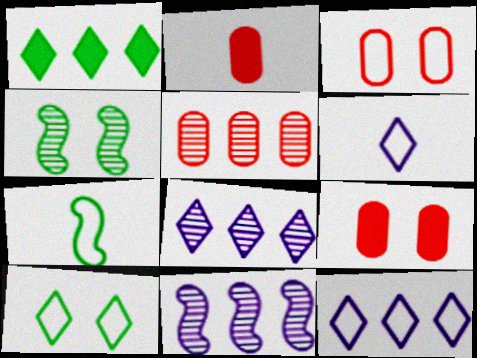[[2, 3, 5], 
[2, 4, 12], 
[2, 10, 11], 
[3, 7, 12], 
[7, 8, 9]]